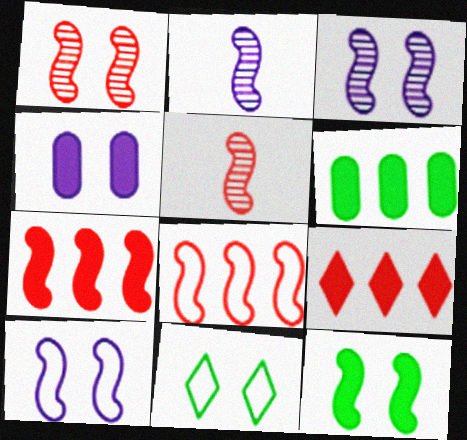[[1, 4, 11], 
[1, 10, 12], 
[2, 8, 12]]